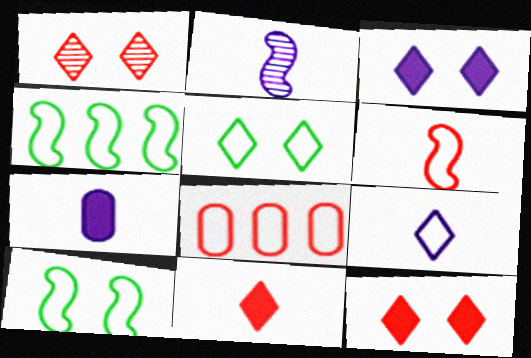[[1, 3, 5], 
[1, 4, 7], 
[2, 7, 9], 
[8, 9, 10]]